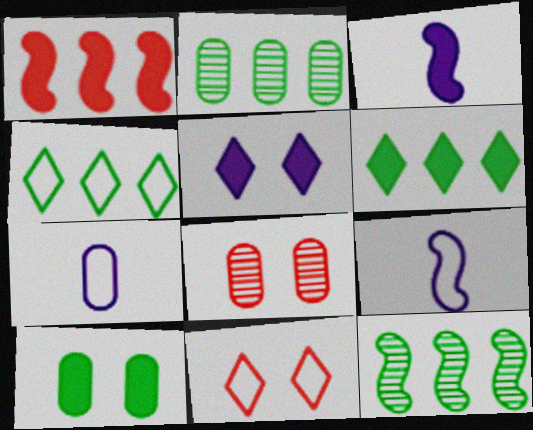[[2, 3, 11], 
[3, 4, 8], 
[6, 8, 9]]